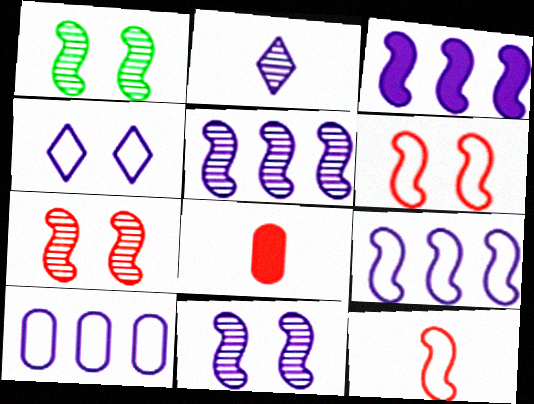[[1, 3, 12], 
[1, 7, 11], 
[3, 5, 9]]